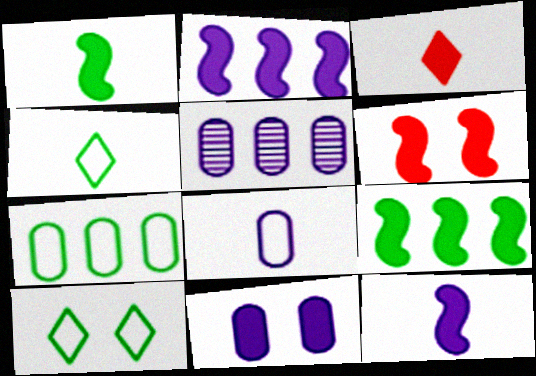[[1, 2, 6], 
[3, 9, 11], 
[4, 5, 6], 
[5, 8, 11], 
[6, 9, 12]]